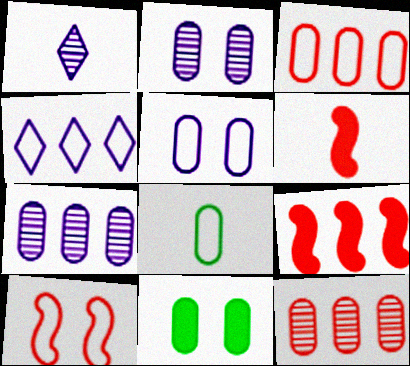[[1, 6, 8], 
[3, 5, 8], 
[4, 8, 10]]